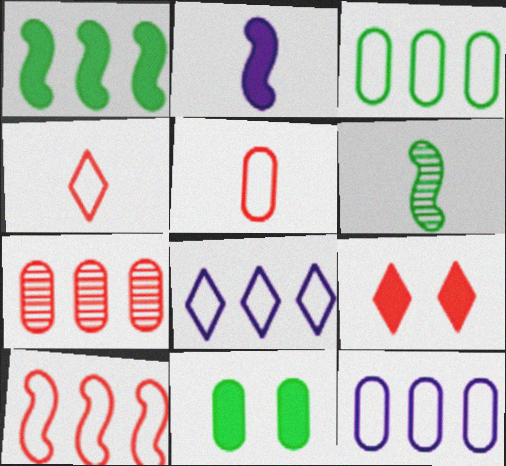[[1, 7, 8], 
[3, 8, 10], 
[6, 9, 12]]